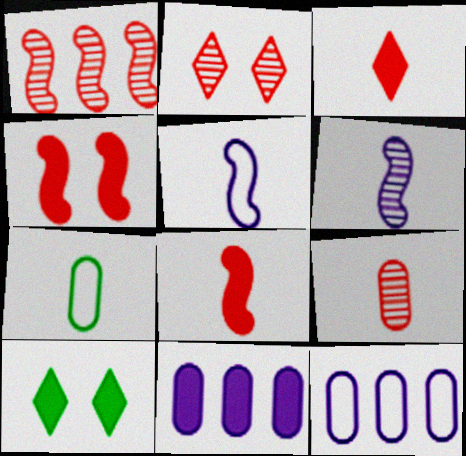[[1, 2, 9], 
[3, 6, 7], 
[8, 10, 11]]